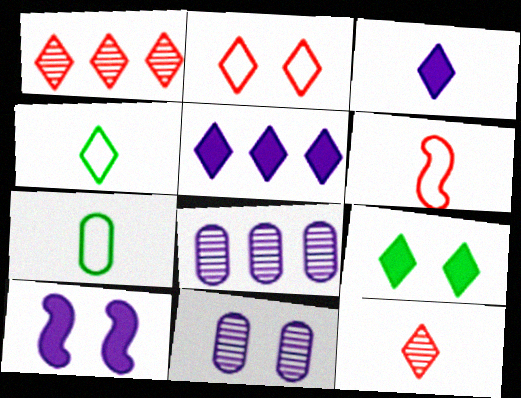[[1, 7, 10], 
[3, 4, 12], 
[6, 8, 9]]